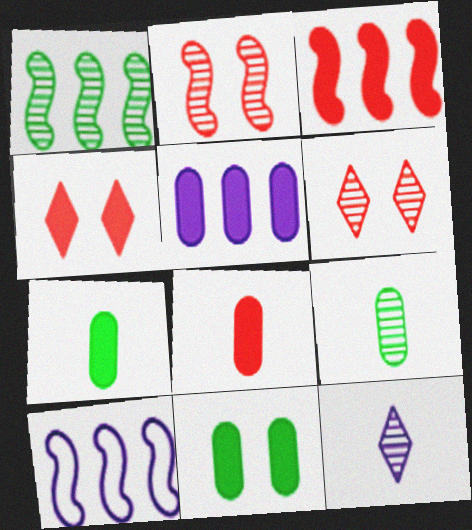[[1, 3, 10], 
[3, 4, 8], 
[4, 9, 10], 
[5, 8, 11], 
[6, 7, 10]]